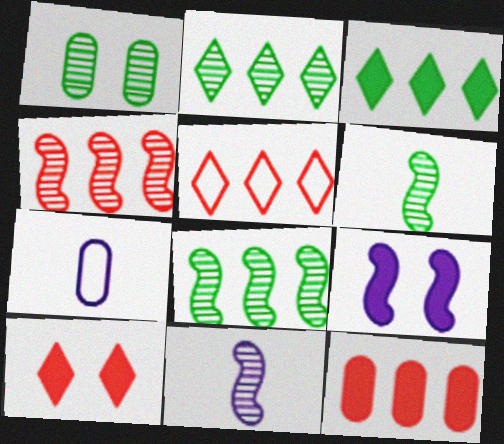[[1, 2, 6], 
[1, 7, 12], 
[4, 5, 12], 
[7, 8, 10]]